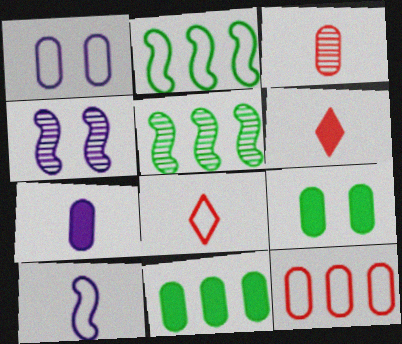[[1, 2, 8], 
[1, 3, 11], 
[1, 5, 6], 
[4, 8, 11]]